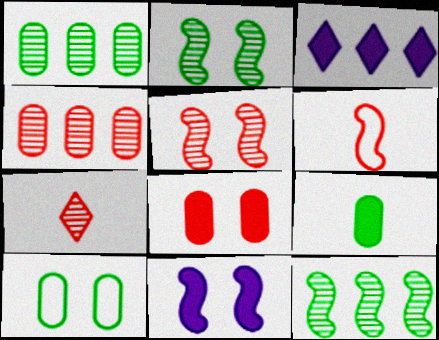[[1, 9, 10], 
[4, 5, 7], 
[6, 11, 12]]